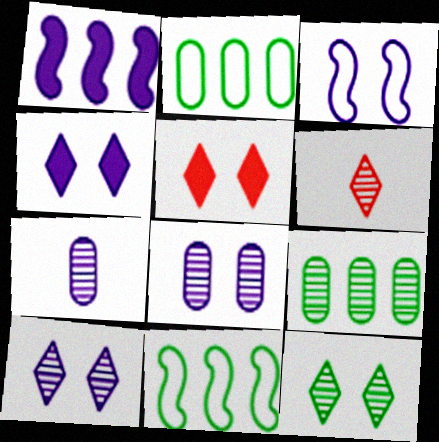[[3, 4, 8], 
[5, 7, 11]]